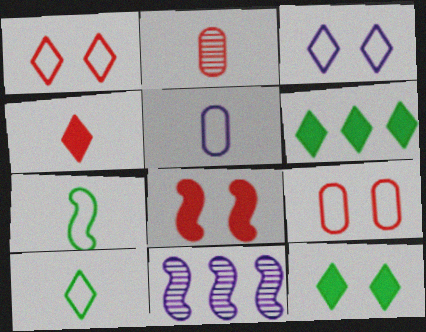[[7, 8, 11]]